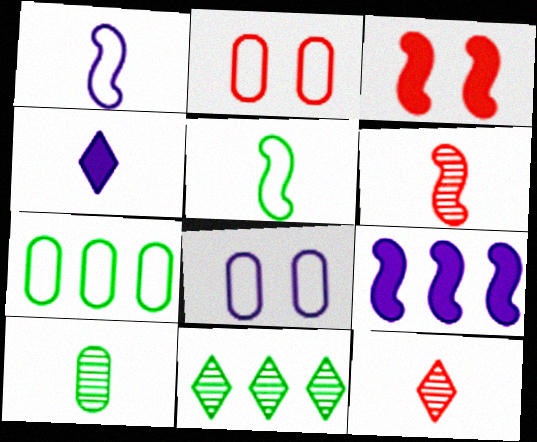[]